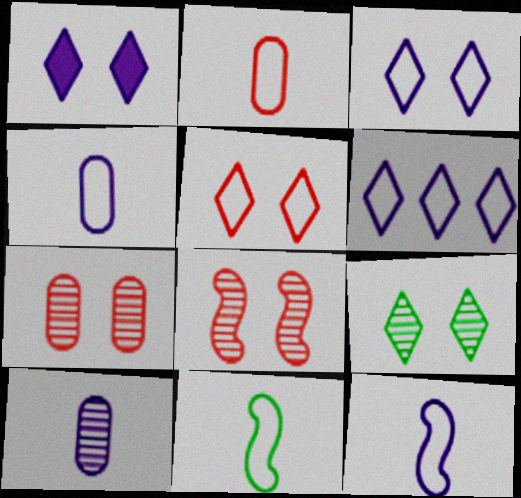[[1, 5, 9]]